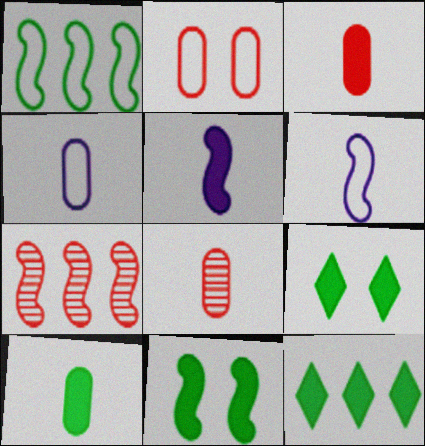[[4, 7, 9], 
[4, 8, 10], 
[6, 7, 11], 
[10, 11, 12]]